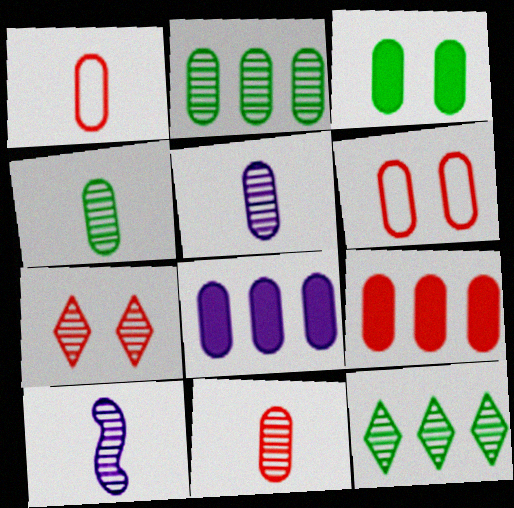[[2, 7, 10], 
[4, 5, 11], 
[4, 6, 8], 
[6, 9, 11]]